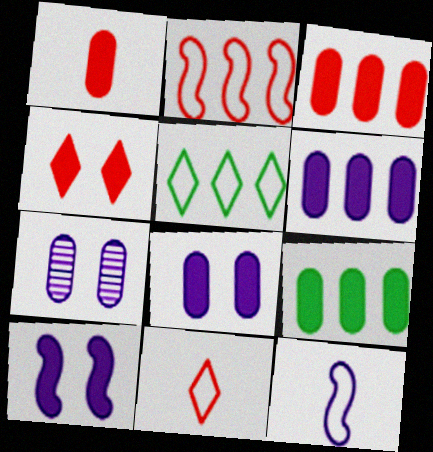[[1, 8, 9], 
[3, 6, 9]]